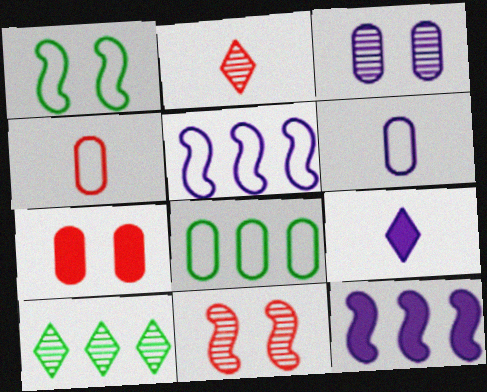[[3, 5, 9], 
[8, 9, 11]]